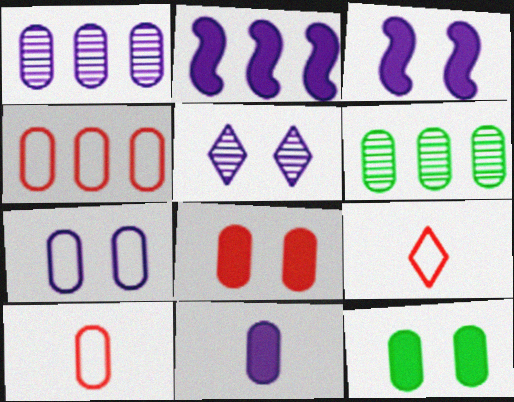[[1, 7, 11], 
[1, 10, 12], 
[3, 5, 7], 
[3, 6, 9]]